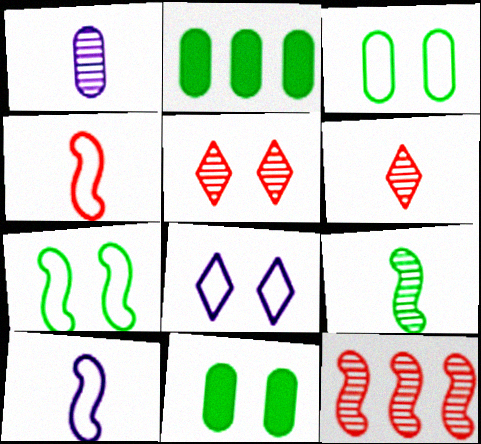[[1, 6, 9], 
[2, 5, 10]]